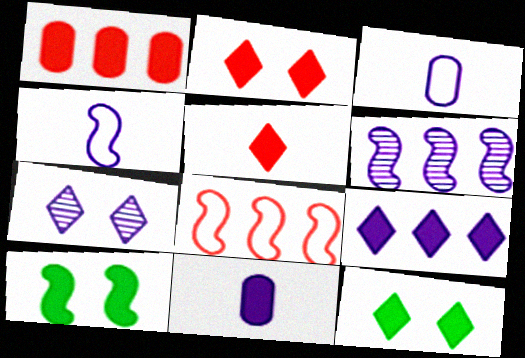[[5, 9, 12]]